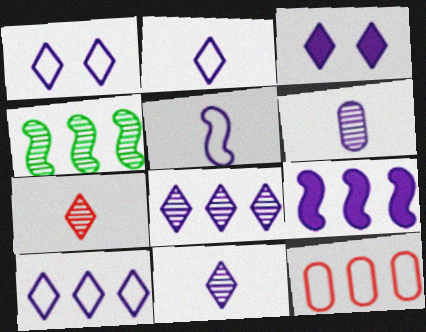[[1, 2, 10], 
[1, 6, 9], 
[2, 3, 8], 
[3, 10, 11]]